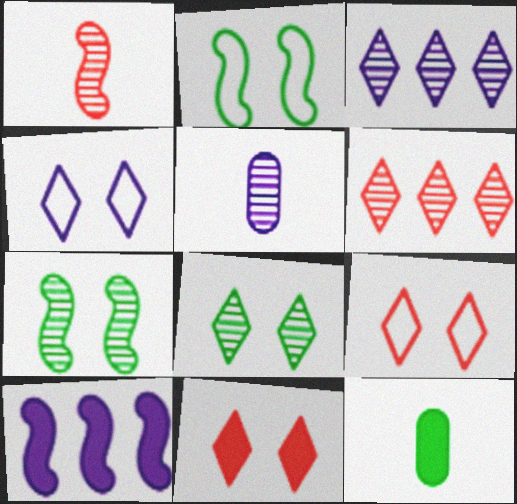[[1, 2, 10], 
[4, 5, 10], 
[4, 8, 11], 
[5, 6, 7], 
[10, 11, 12]]